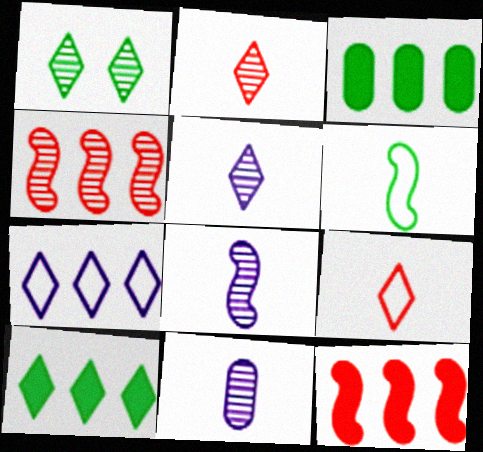[[1, 3, 6], 
[1, 4, 11], 
[3, 4, 7], 
[5, 8, 11]]